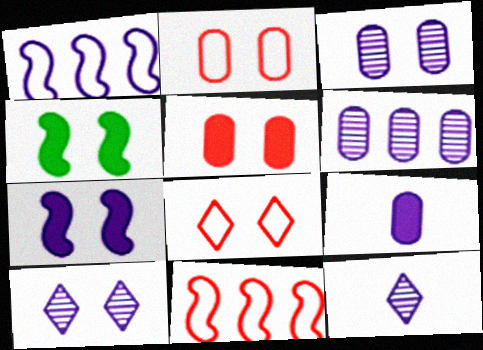[[1, 9, 10], 
[2, 4, 10], 
[3, 4, 8]]